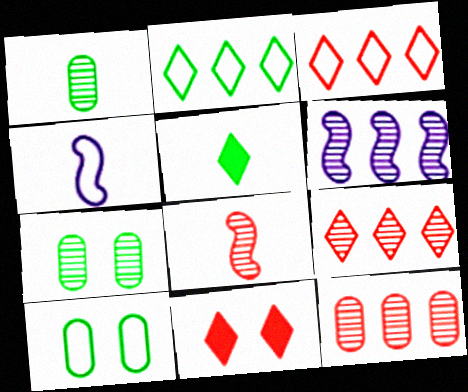[[3, 4, 10]]